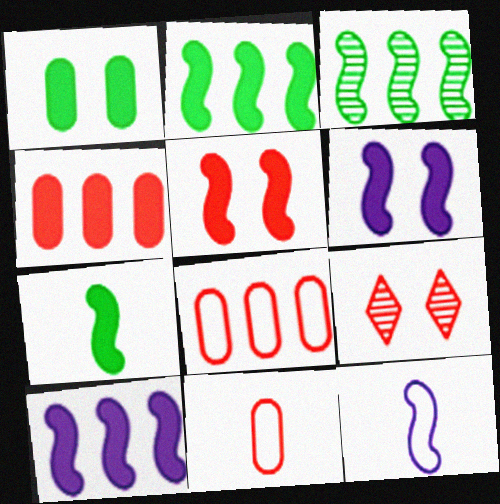[[3, 5, 12], 
[5, 7, 10]]